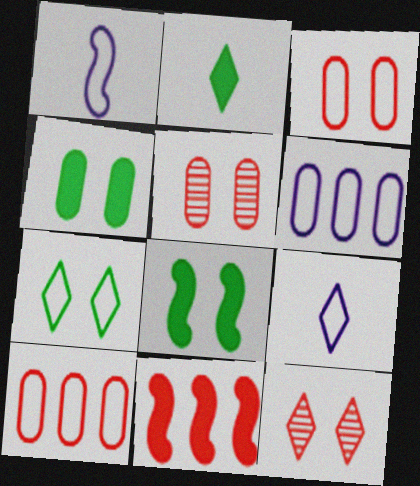[[1, 7, 10]]